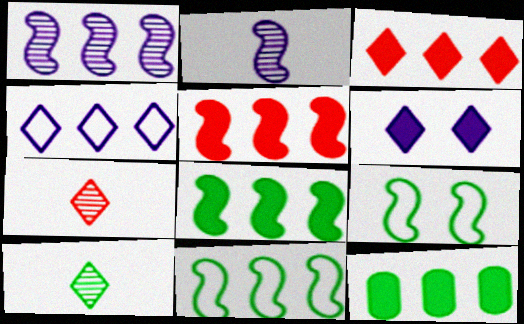[[1, 5, 11], 
[2, 5, 9], 
[9, 10, 12]]